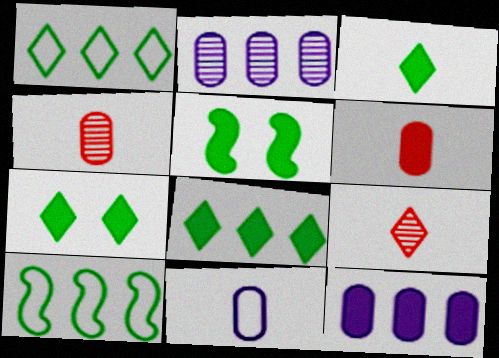[[3, 7, 8]]